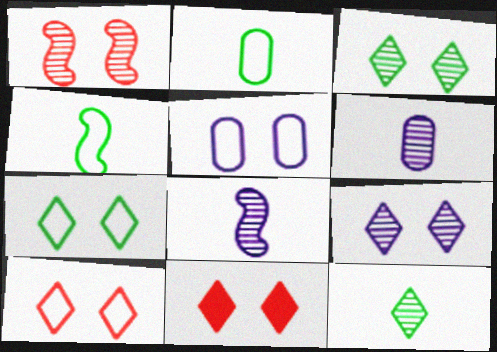[[7, 9, 11]]